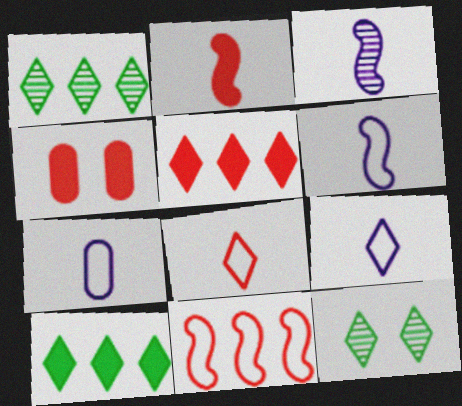[[1, 4, 6], 
[2, 4, 5], 
[5, 9, 12], 
[6, 7, 9]]